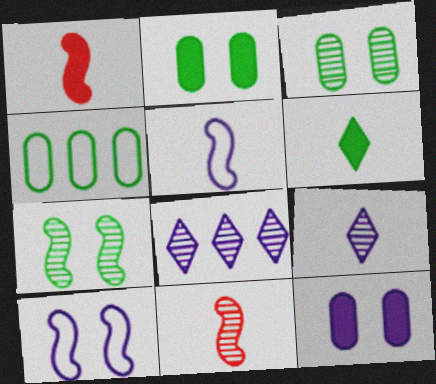[[3, 8, 11], 
[4, 6, 7], 
[5, 8, 12]]